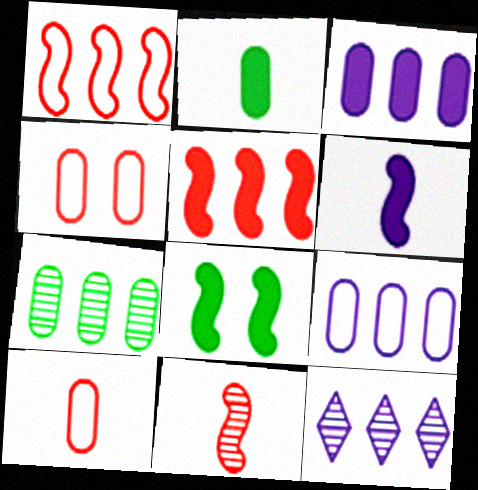[[5, 6, 8], 
[8, 10, 12]]